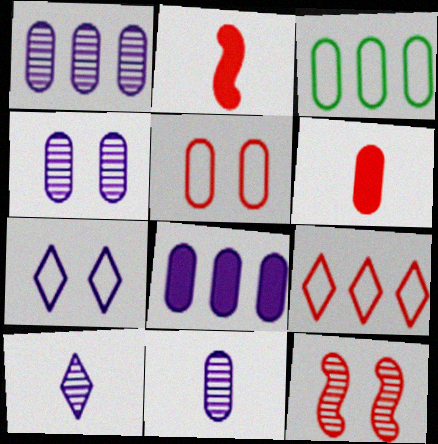[[1, 4, 11], 
[3, 4, 6], 
[6, 9, 12]]